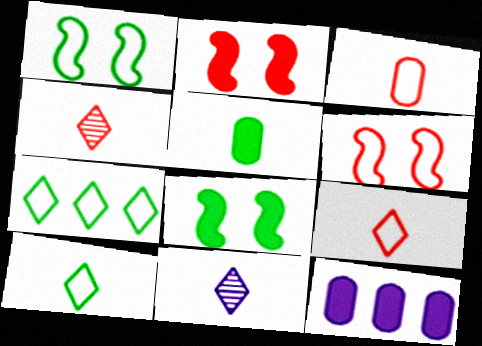[[1, 4, 12]]